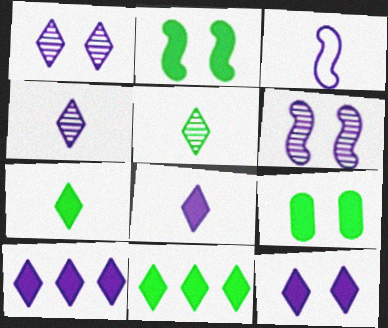[[8, 10, 12]]